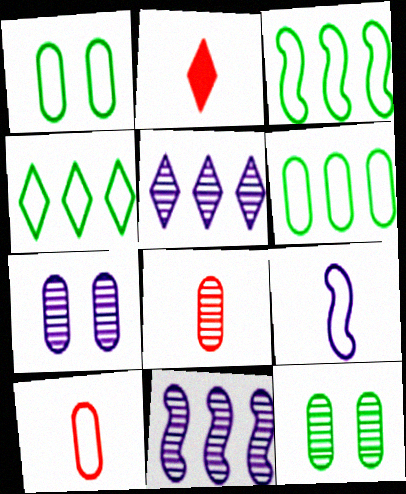[[1, 2, 11], 
[2, 3, 7], 
[3, 4, 6]]